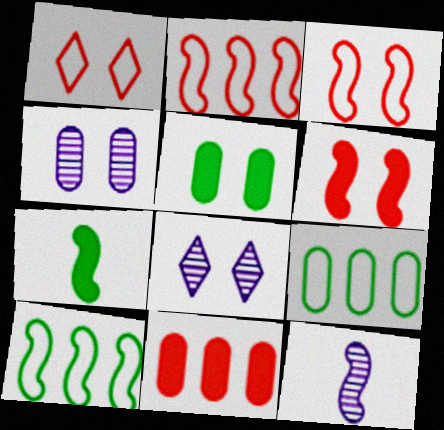[[3, 5, 8], 
[6, 10, 12]]